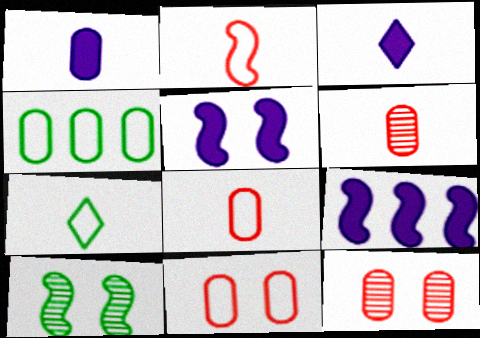[[1, 4, 12], 
[2, 9, 10], 
[7, 9, 12]]